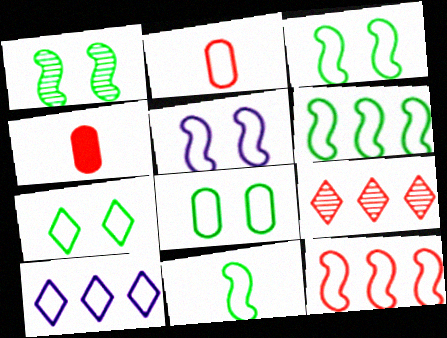[[1, 4, 10], 
[2, 3, 10], 
[3, 6, 11], 
[3, 7, 8], 
[5, 11, 12]]